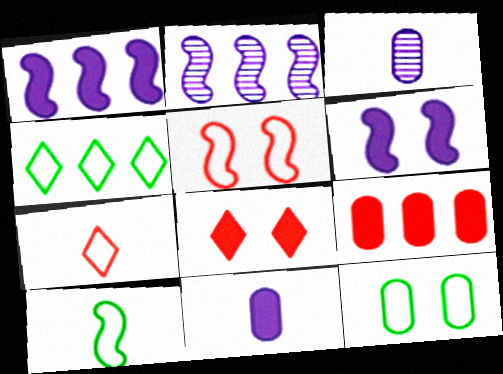[[2, 4, 9], 
[3, 9, 12], 
[4, 10, 12]]